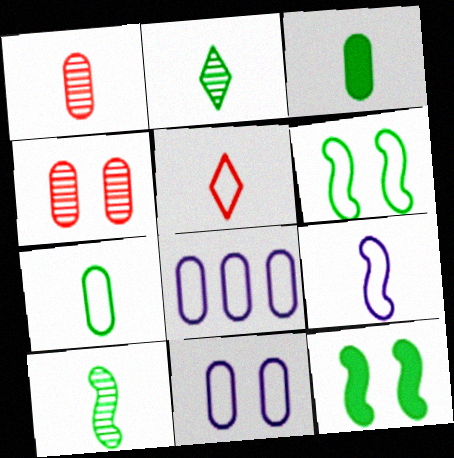[[3, 4, 8], 
[5, 6, 8], 
[5, 7, 9]]